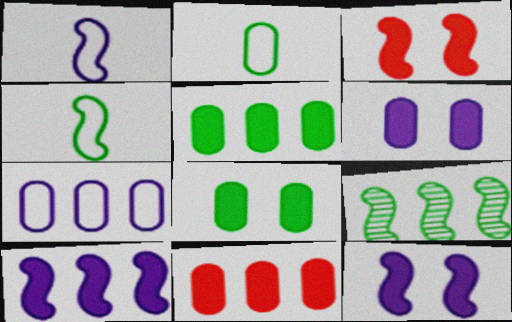[[1, 3, 9]]